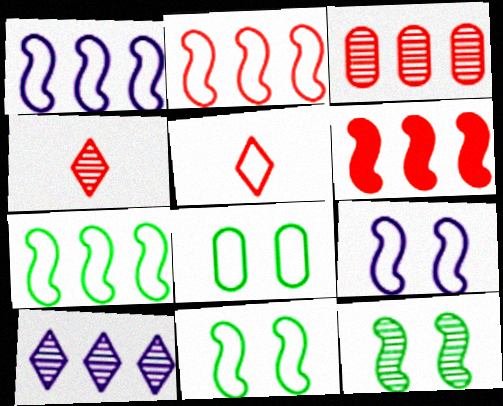[[1, 2, 7], 
[1, 5, 8]]